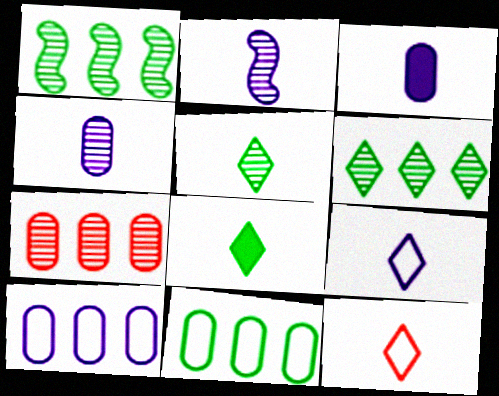[[2, 3, 9]]